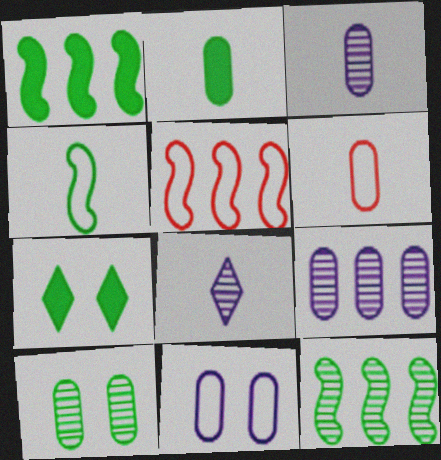[[1, 2, 7], 
[2, 3, 6], 
[3, 5, 7]]